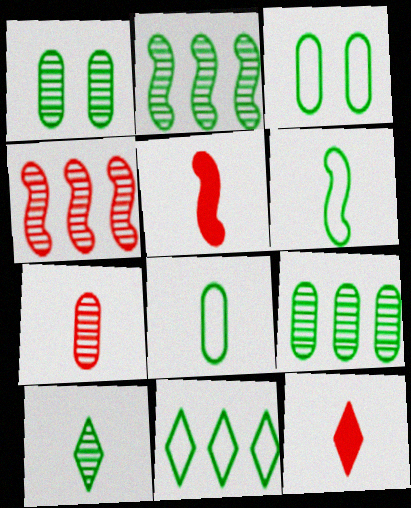[[1, 2, 10], 
[3, 6, 11]]